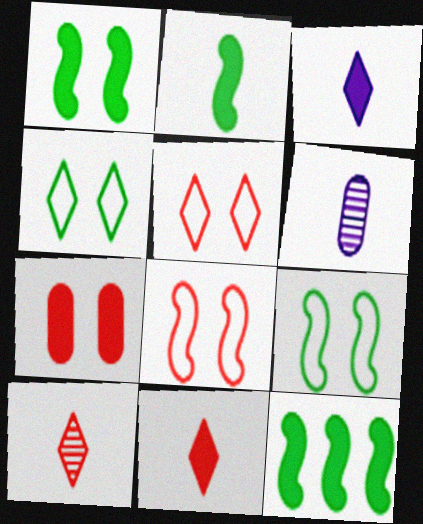[[1, 2, 12], 
[3, 7, 12], 
[5, 6, 12]]